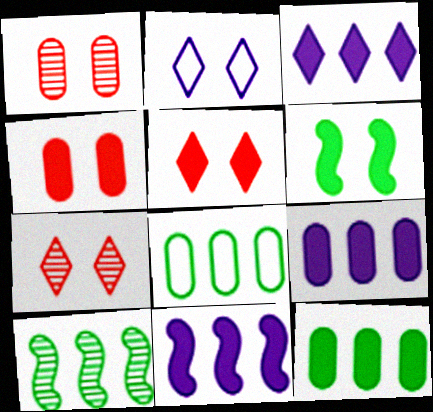[[1, 2, 6], 
[3, 9, 11]]